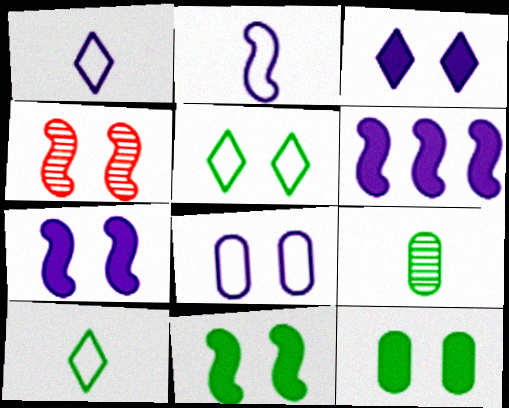[]